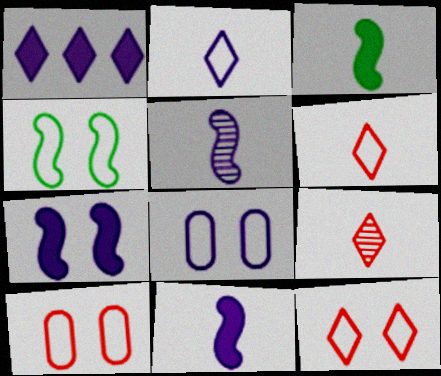[[1, 5, 8], 
[4, 8, 12]]